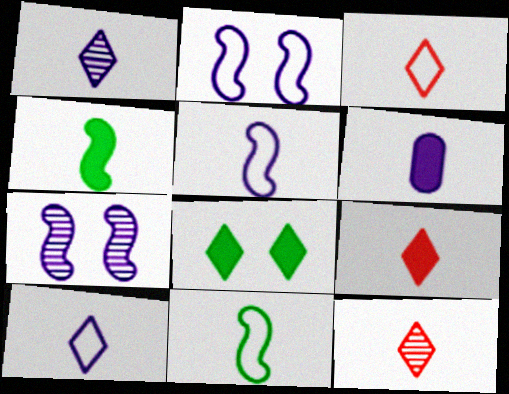[[1, 5, 6], 
[3, 9, 12], 
[4, 6, 9], 
[6, 11, 12]]